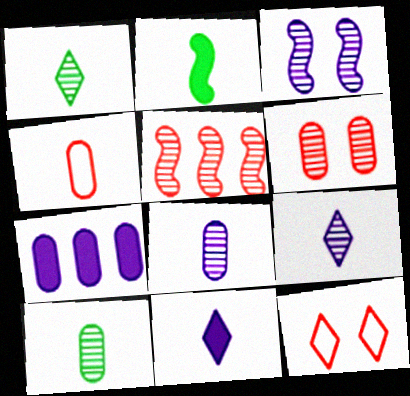[[2, 4, 9]]